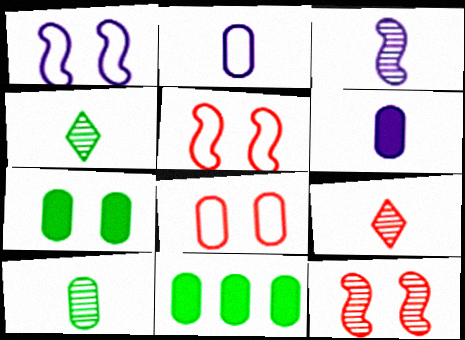[[1, 9, 11], 
[3, 9, 10]]